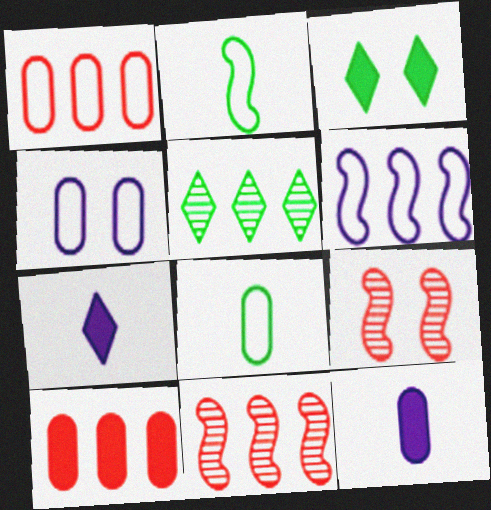[[1, 4, 8], 
[3, 4, 9], 
[5, 6, 10]]